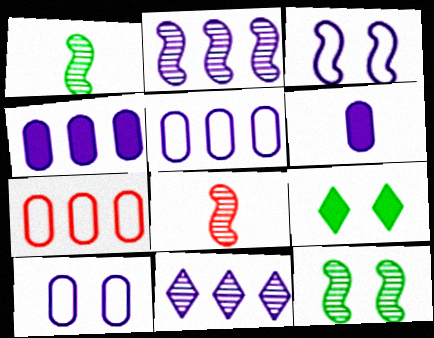[[2, 8, 12], 
[3, 6, 11], 
[5, 8, 9]]